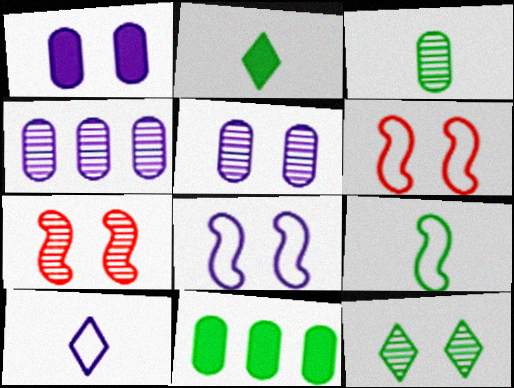[[1, 6, 12], 
[2, 3, 9], 
[2, 4, 6], 
[5, 7, 12], 
[7, 10, 11], 
[9, 11, 12]]